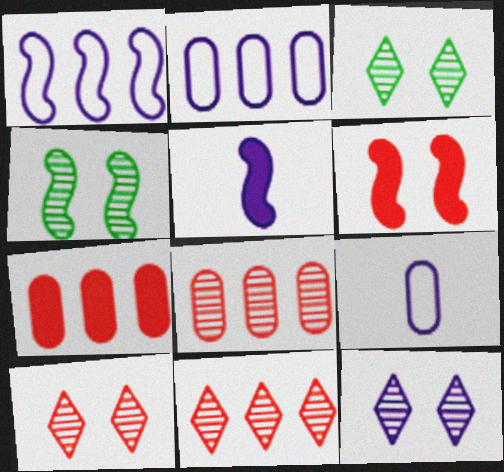[[2, 5, 12], 
[3, 10, 12]]